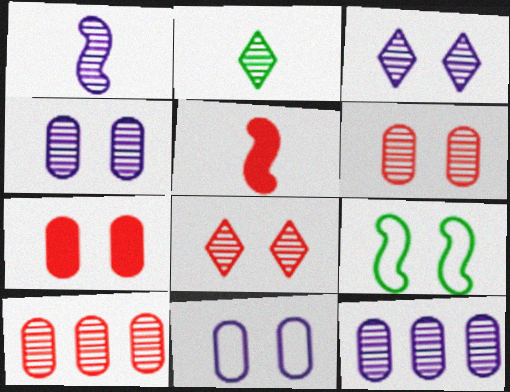[[1, 3, 12], 
[3, 7, 9]]